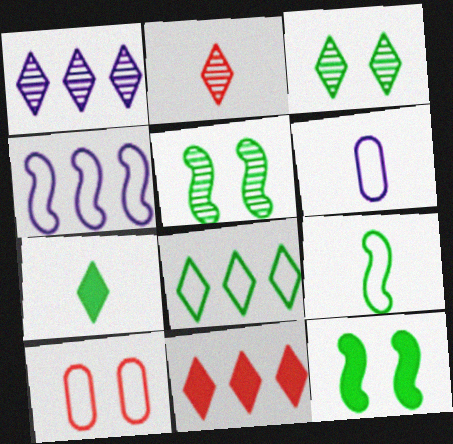[[1, 2, 3], 
[1, 8, 11], 
[3, 7, 8], 
[5, 6, 11]]